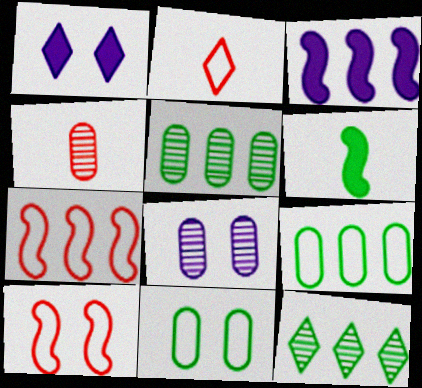[[1, 2, 12], 
[4, 5, 8], 
[6, 11, 12]]